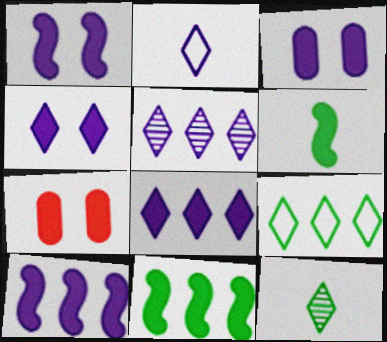[[1, 3, 4], 
[2, 4, 5], 
[6, 7, 8]]